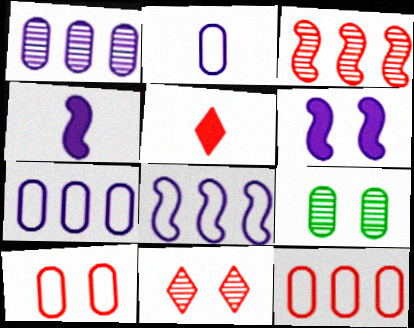[[3, 5, 10], 
[5, 8, 9]]